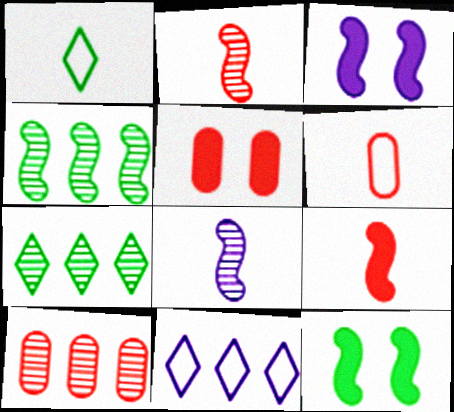[[1, 3, 10], 
[3, 6, 7], 
[5, 6, 10]]